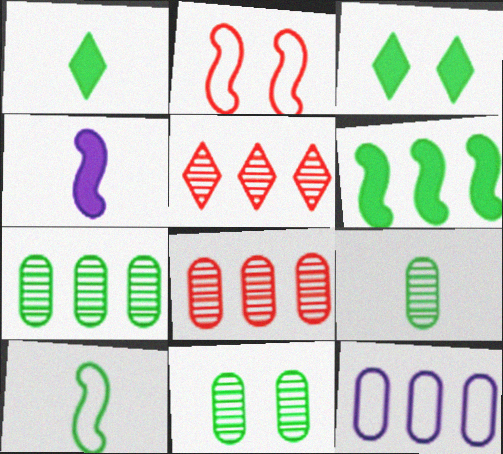[[1, 9, 10], 
[3, 7, 10], 
[5, 6, 12], 
[7, 9, 11]]